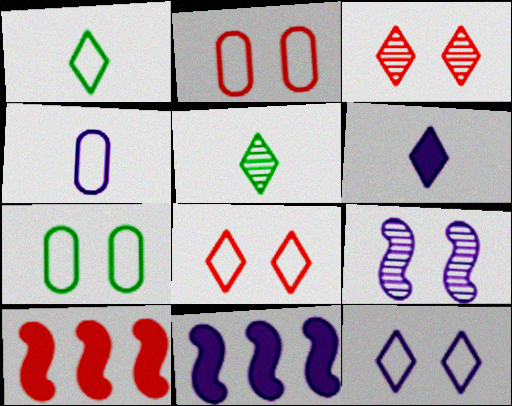[[2, 5, 11]]